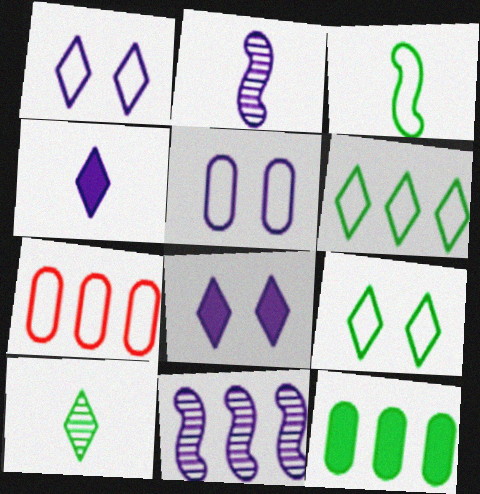[[1, 3, 7], 
[4, 5, 11]]